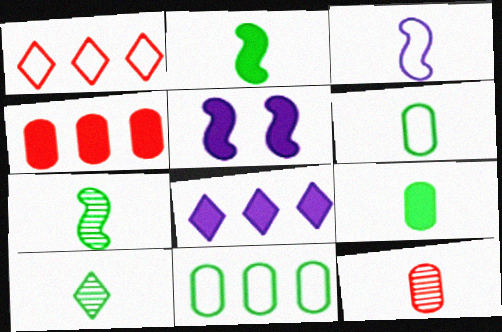[[2, 6, 10]]